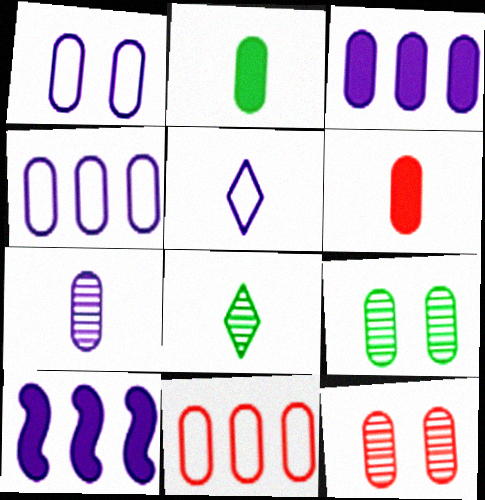[[1, 3, 7], 
[2, 4, 12], 
[4, 6, 9], 
[6, 11, 12]]